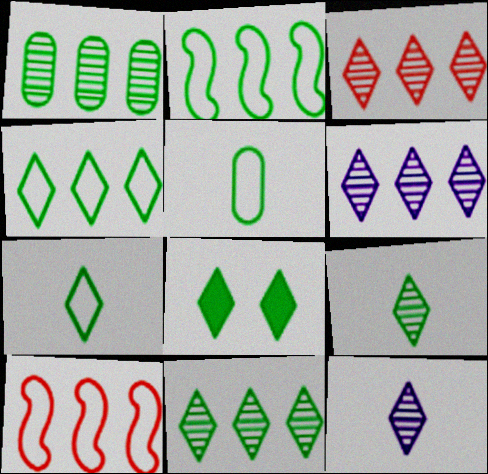[[3, 6, 11], 
[4, 8, 9], 
[7, 8, 11]]